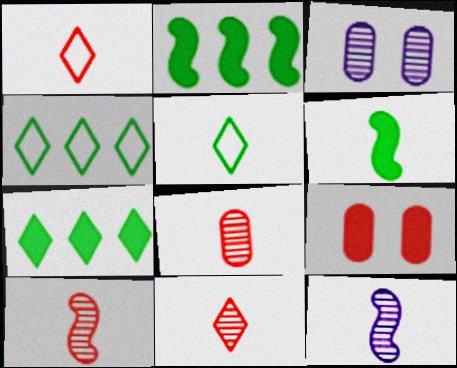[[1, 2, 3], 
[4, 9, 12], 
[8, 10, 11]]